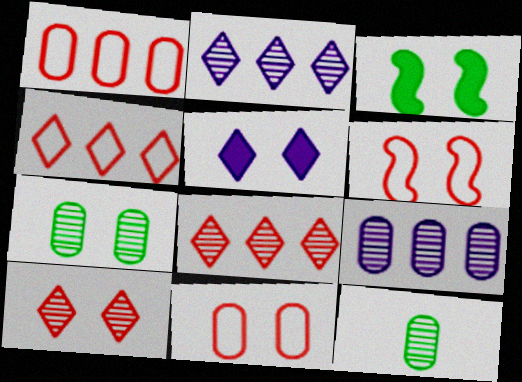[[5, 6, 7]]